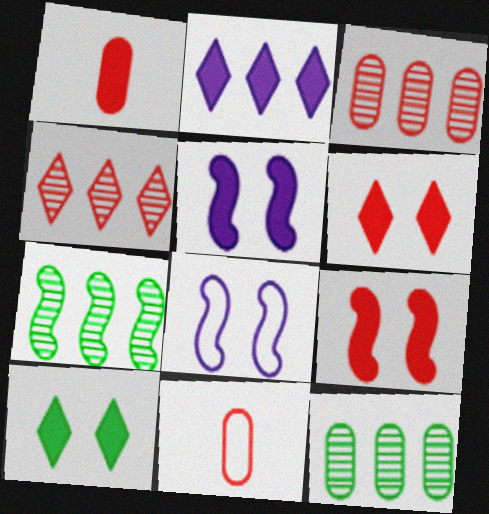[[4, 9, 11]]